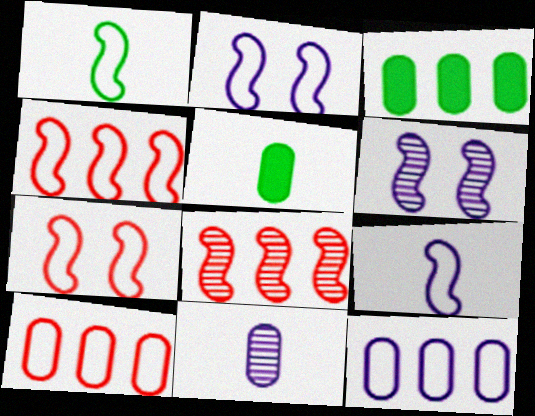[[1, 2, 4]]